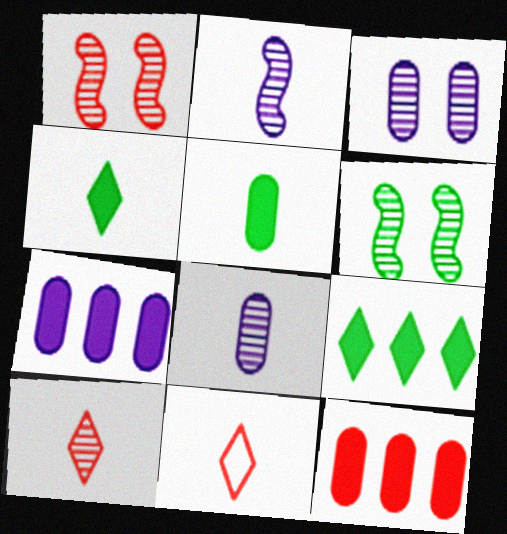[[1, 11, 12], 
[2, 5, 11], 
[6, 7, 11]]